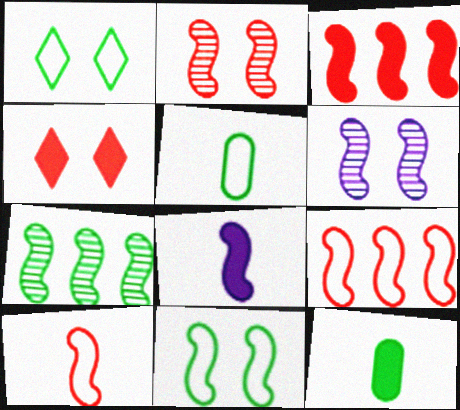[[1, 7, 12], 
[2, 3, 10]]